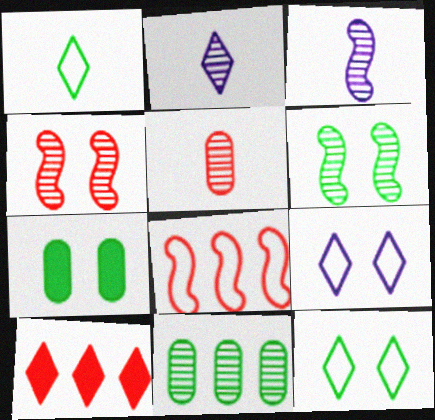[[2, 4, 11], 
[2, 7, 8], 
[2, 10, 12], 
[4, 7, 9], 
[6, 7, 12]]